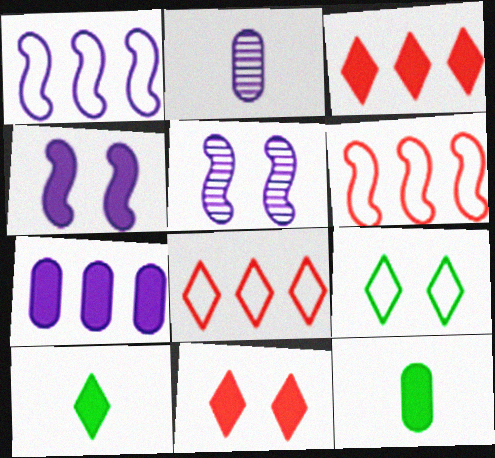[[3, 4, 12], 
[5, 8, 12]]